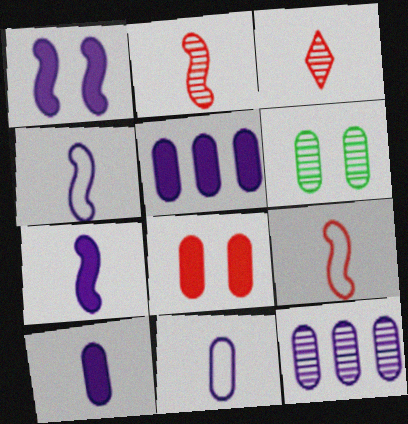[]